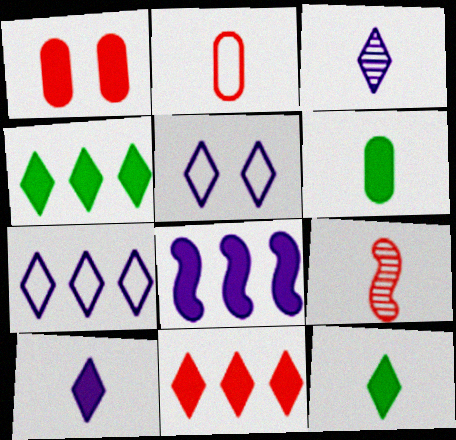[[1, 8, 12]]